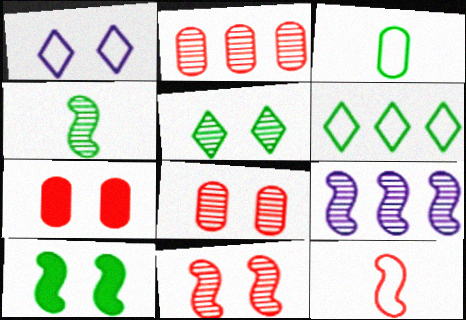[[1, 8, 10], 
[4, 9, 11], 
[9, 10, 12]]